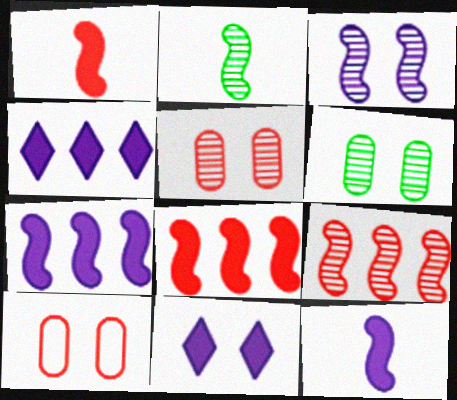[[2, 3, 9], 
[2, 4, 10]]